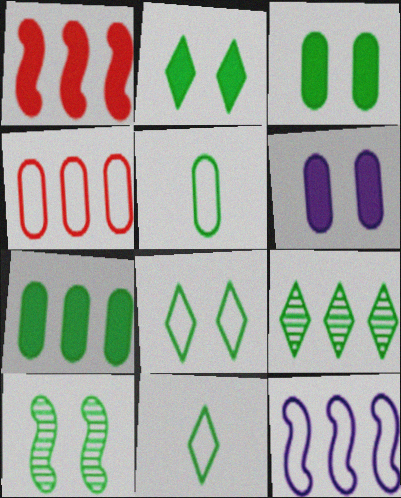[[2, 9, 11], 
[3, 8, 10], 
[7, 10, 11]]